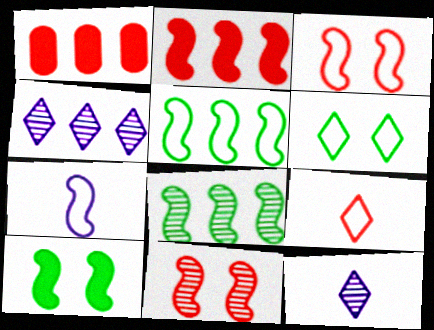[[1, 4, 5], 
[1, 9, 11], 
[3, 5, 7]]